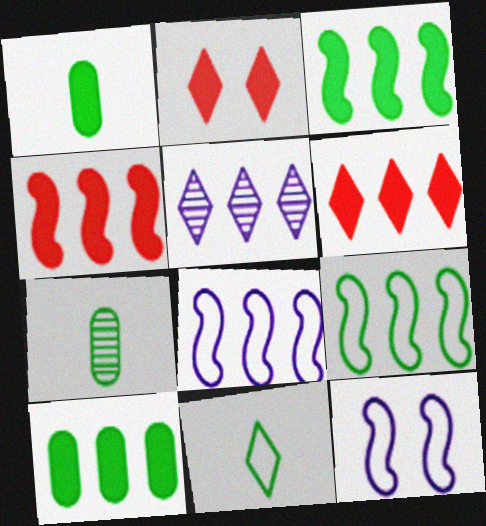[[2, 5, 11], 
[2, 7, 8], 
[6, 7, 12]]